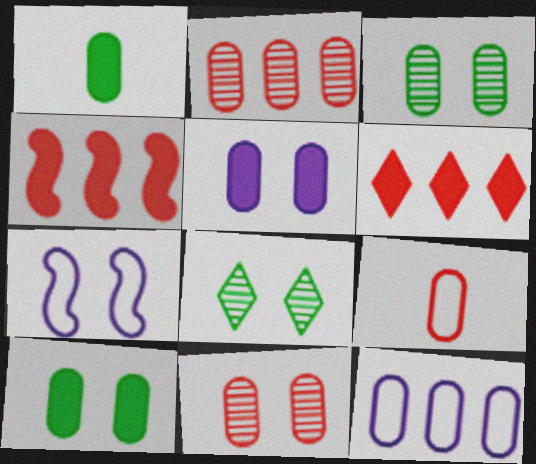[[1, 11, 12]]